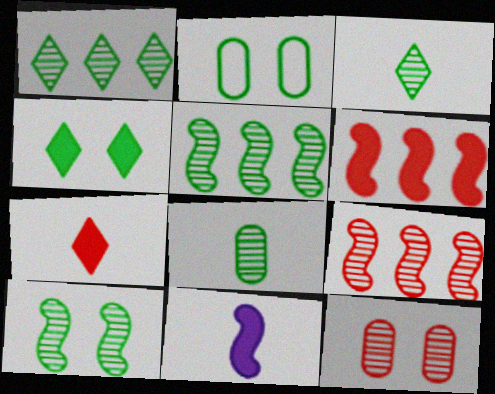[[1, 8, 10], 
[2, 4, 10]]